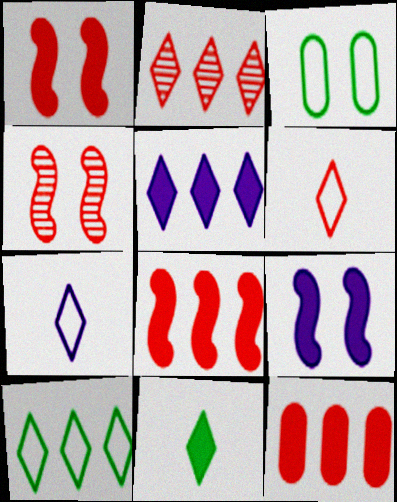[[2, 5, 10], 
[4, 6, 12], 
[9, 11, 12]]